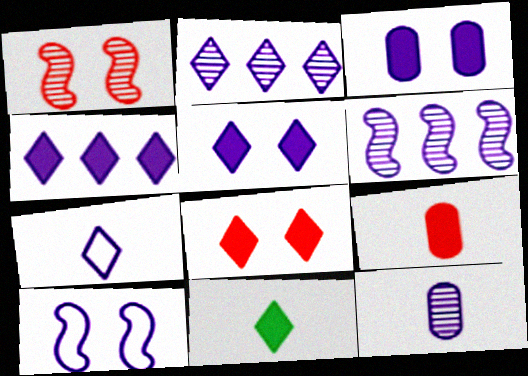[[2, 5, 7], 
[3, 6, 7], 
[4, 8, 11], 
[4, 10, 12]]